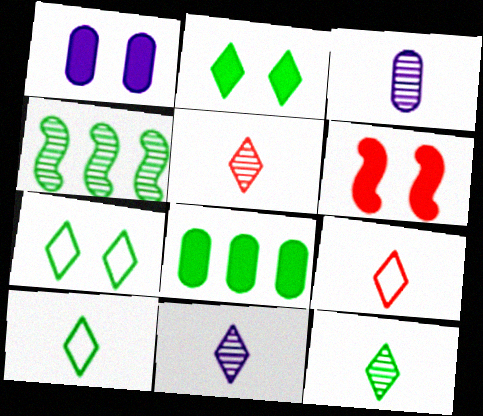[[1, 2, 6], 
[1, 4, 9], 
[5, 11, 12]]